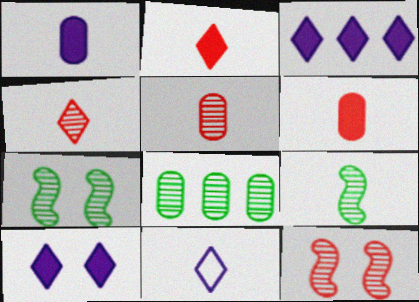[[6, 9, 11]]